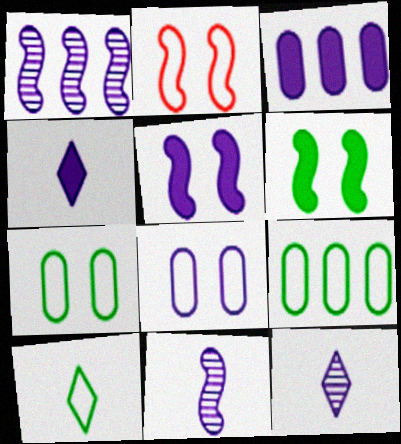[[1, 4, 8], 
[3, 4, 5]]